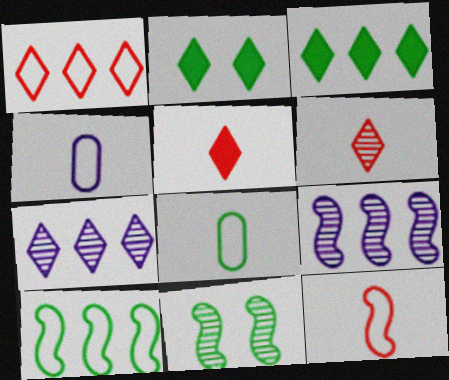[[1, 3, 7], 
[3, 8, 11]]